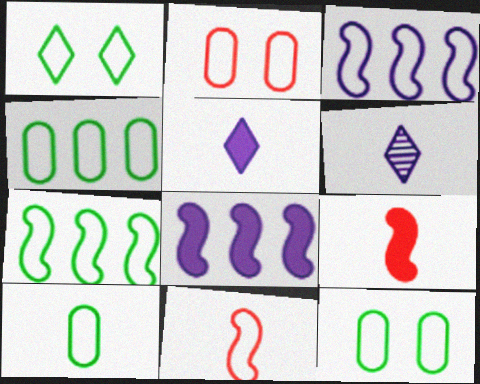[[1, 7, 10], 
[4, 10, 12], 
[6, 9, 10]]